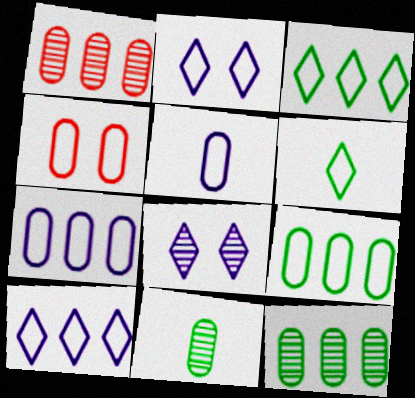[[4, 5, 9]]